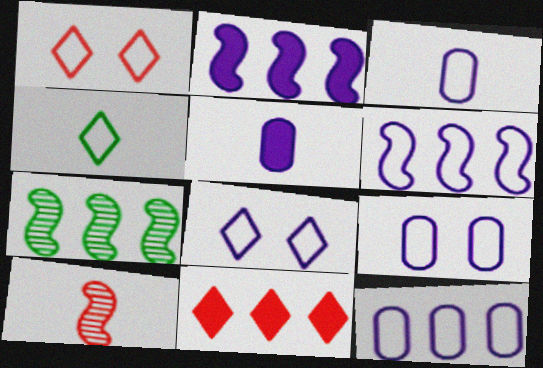[[1, 5, 7], 
[3, 6, 8], 
[3, 9, 12], 
[4, 5, 10], 
[7, 11, 12]]